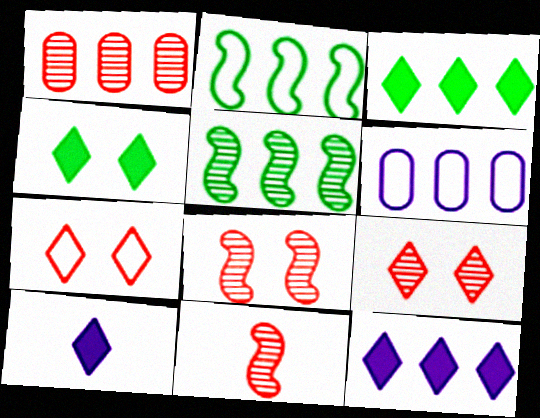[[1, 2, 12], 
[1, 9, 11], 
[4, 6, 11]]